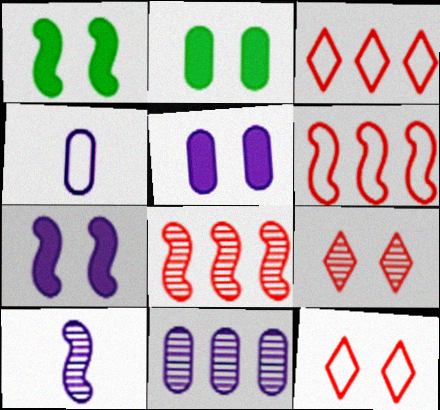[[1, 6, 10], 
[2, 3, 10], 
[4, 5, 11]]